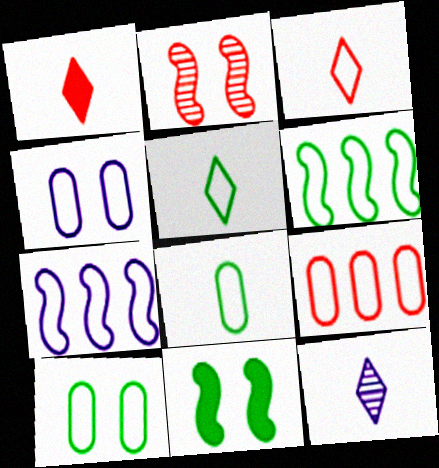[[1, 2, 9], 
[1, 5, 12], 
[3, 4, 6], 
[3, 7, 10], 
[4, 8, 9], 
[5, 6, 10], 
[9, 11, 12]]